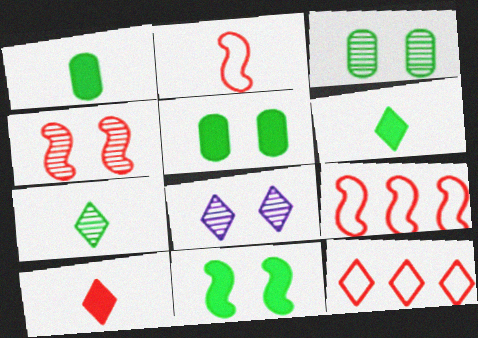[[1, 8, 9], 
[3, 4, 8], 
[6, 8, 12]]